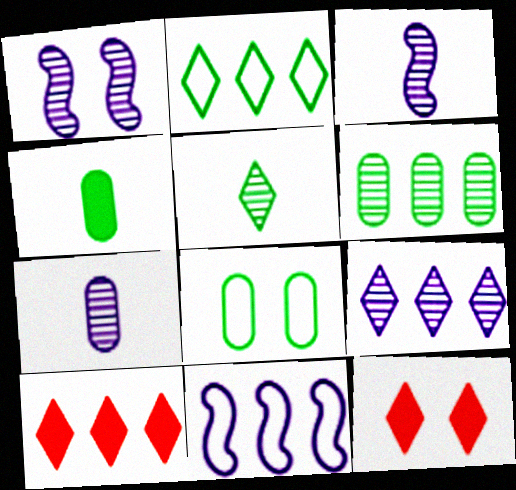[[1, 7, 9], 
[1, 8, 12], 
[2, 9, 10], 
[3, 8, 10], 
[4, 6, 8], 
[6, 10, 11]]